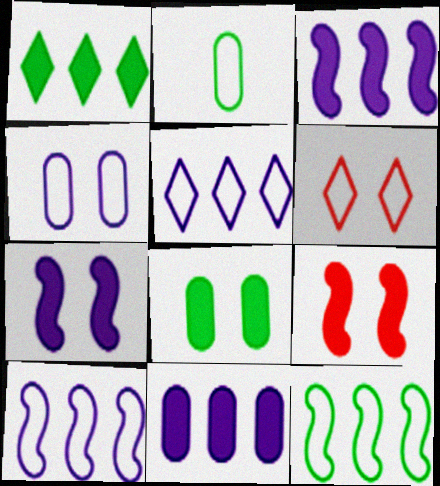[[2, 6, 10]]